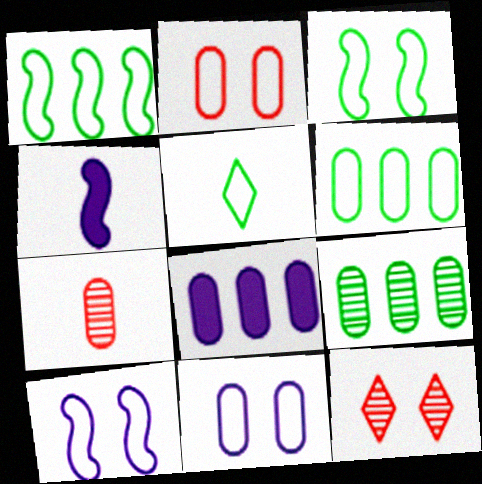[[3, 5, 6], 
[4, 5, 7], 
[4, 6, 12]]